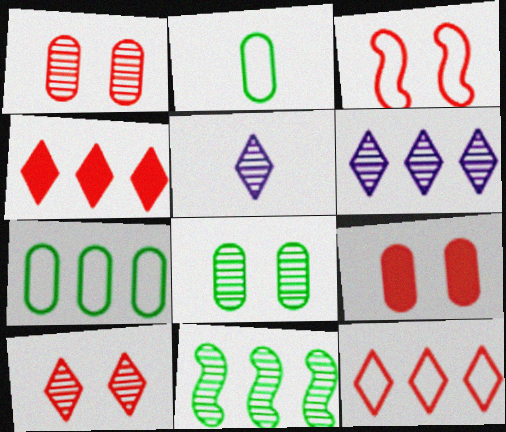[[1, 5, 11], 
[3, 9, 10]]